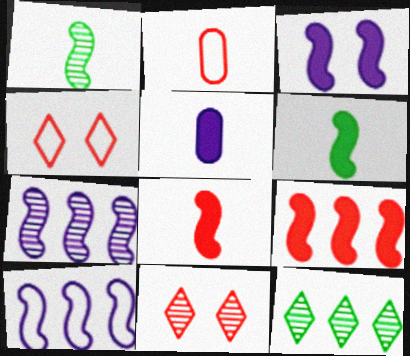[[2, 3, 12], 
[2, 9, 11], 
[3, 6, 9]]